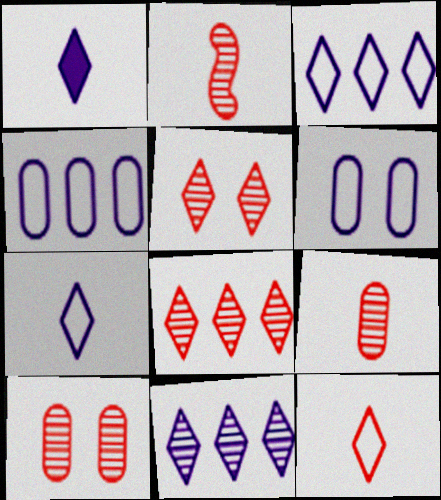[[2, 8, 10]]